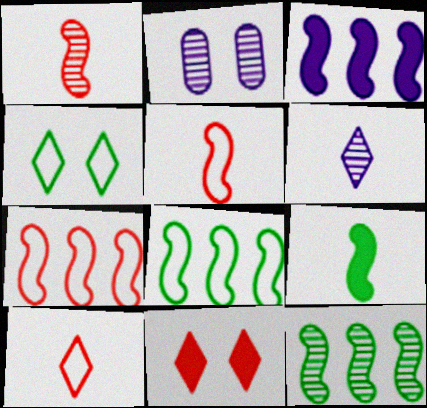[[3, 7, 12]]